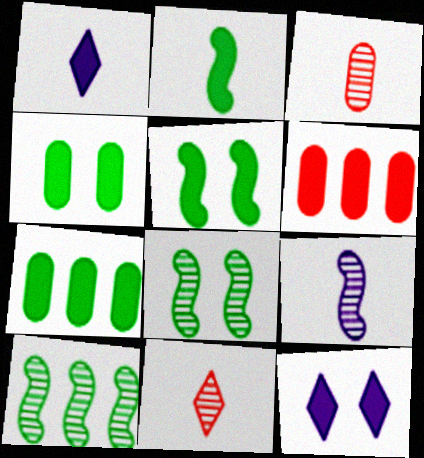[[1, 5, 6], 
[2, 6, 12]]